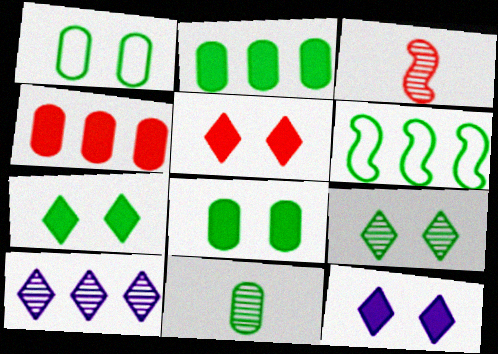[[1, 2, 11], 
[4, 6, 10], 
[5, 7, 12], 
[6, 7, 11]]